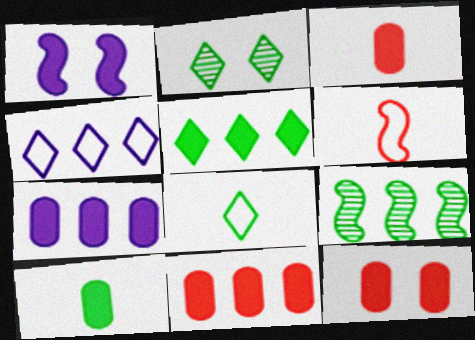[[1, 3, 5], 
[1, 6, 9], 
[2, 5, 8], 
[2, 6, 7], 
[3, 11, 12], 
[4, 9, 11], 
[7, 10, 12]]